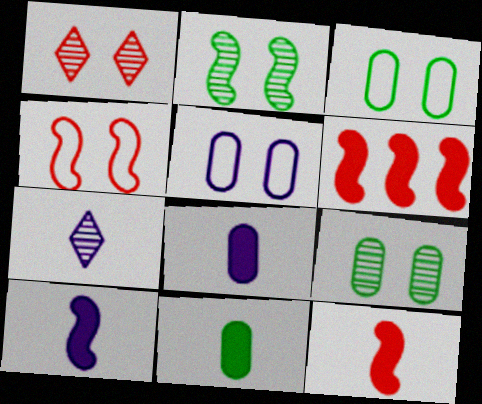[[3, 6, 7]]